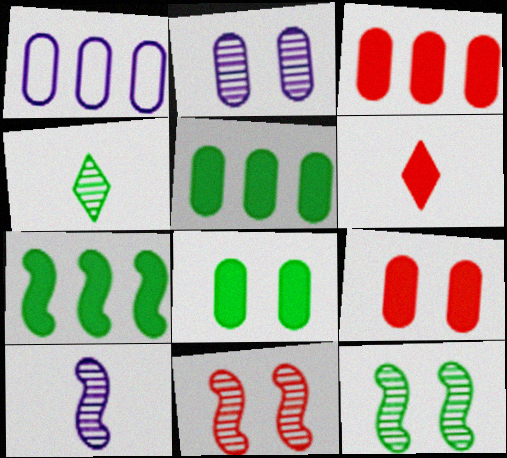[[1, 6, 12]]